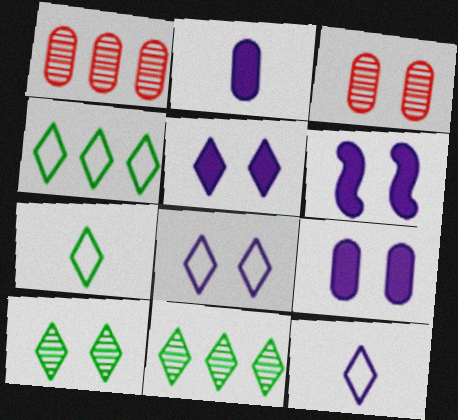[[1, 6, 7], 
[5, 6, 9]]